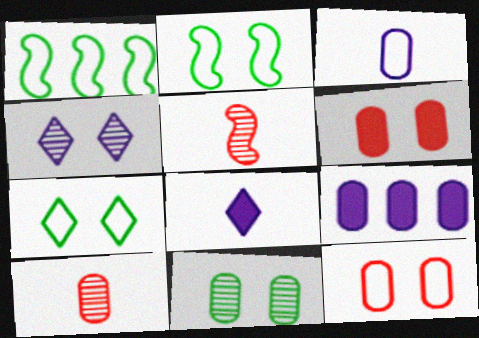[[2, 4, 6], 
[5, 7, 9]]